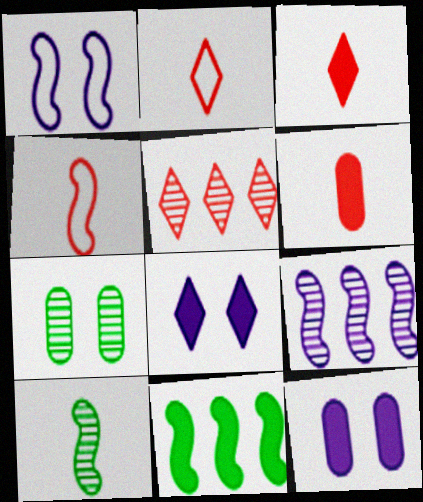[[3, 11, 12], 
[6, 8, 11]]